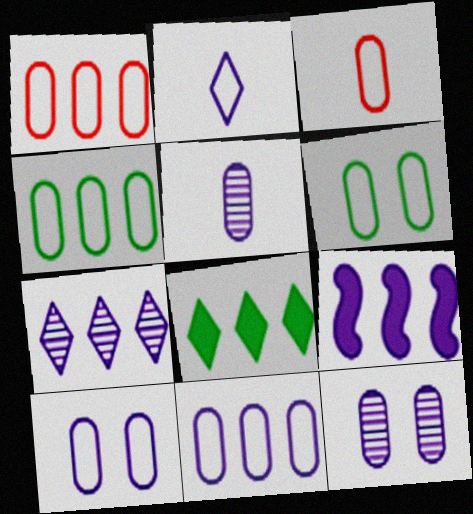[[1, 4, 11], 
[2, 9, 12], 
[3, 4, 10], 
[3, 6, 11], 
[7, 9, 11]]